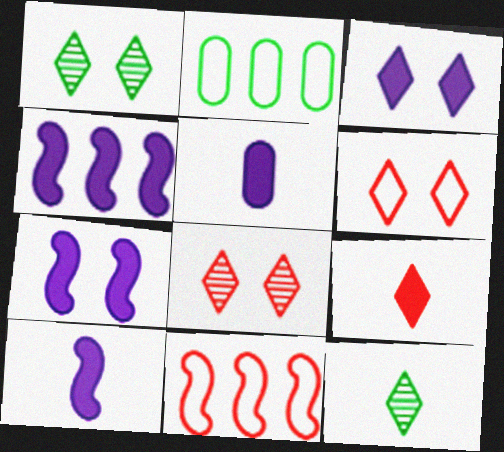[[1, 3, 6], 
[1, 5, 11], 
[2, 8, 10], 
[3, 4, 5], 
[4, 7, 10]]